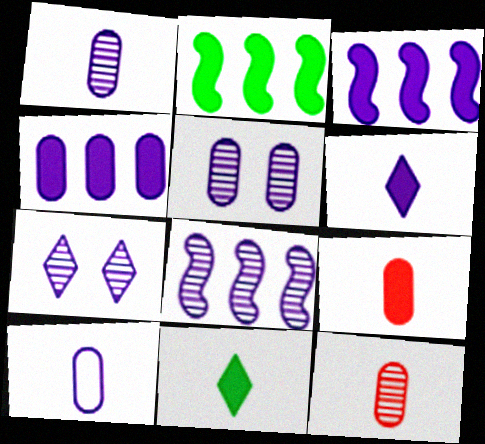[[1, 7, 8], 
[3, 7, 10], 
[4, 5, 10]]